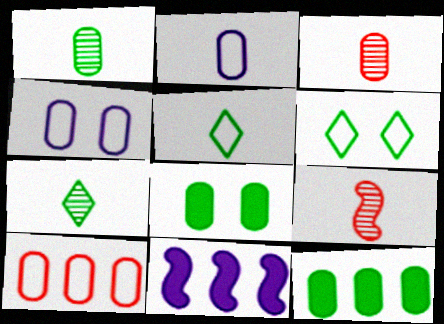[[3, 4, 12], 
[3, 6, 11]]